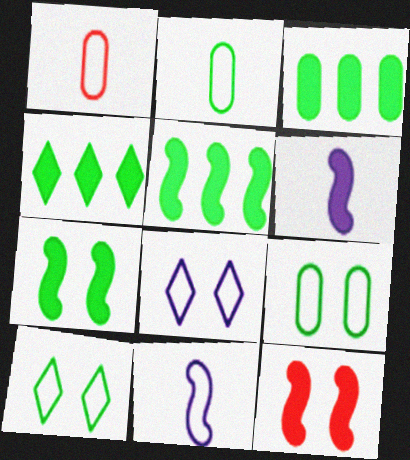[[3, 4, 5], 
[5, 6, 12]]